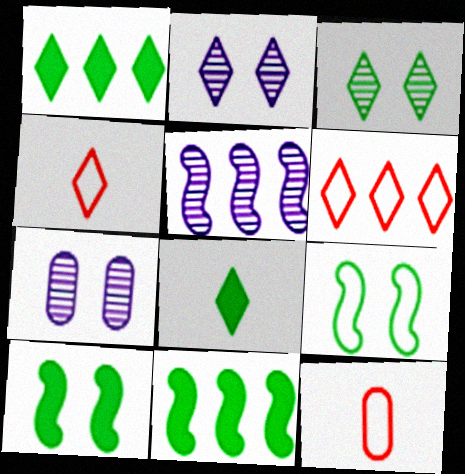[[1, 2, 4], 
[2, 6, 8], 
[2, 11, 12], 
[4, 7, 11]]